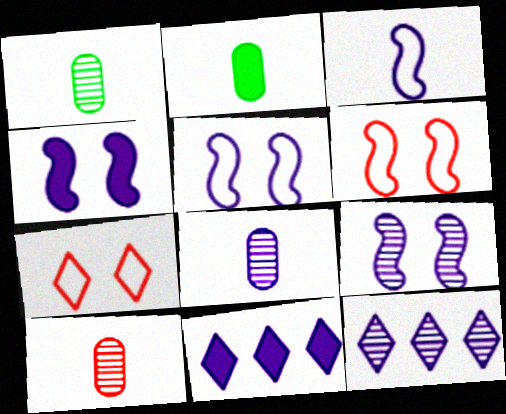[[1, 6, 11], 
[1, 8, 10], 
[2, 6, 12], 
[4, 5, 9], 
[5, 8, 11], 
[8, 9, 12]]